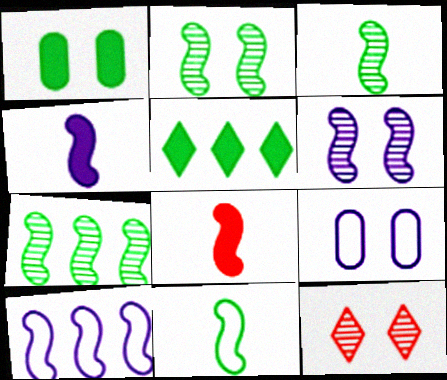[[2, 3, 7], 
[2, 8, 10], 
[4, 6, 10]]